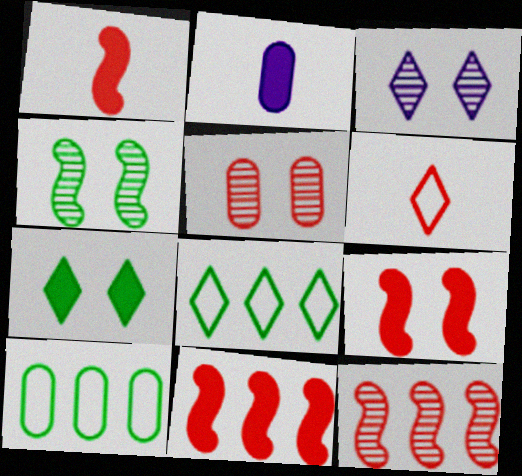[[1, 3, 10], 
[1, 9, 11], 
[2, 5, 10], 
[2, 7, 11], 
[3, 4, 5], 
[5, 6, 11]]